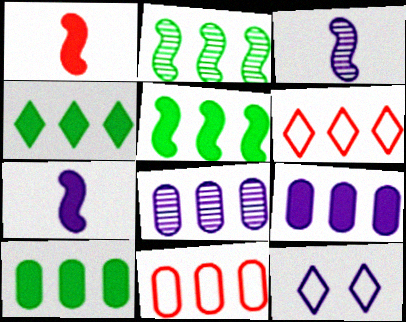[[2, 6, 9], 
[3, 9, 12], 
[4, 5, 10], 
[5, 6, 8], 
[7, 8, 12], 
[8, 10, 11]]